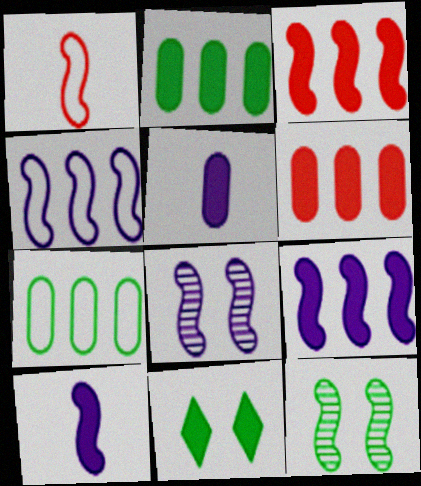[[1, 9, 12], 
[3, 5, 11], 
[4, 8, 10], 
[6, 10, 11]]